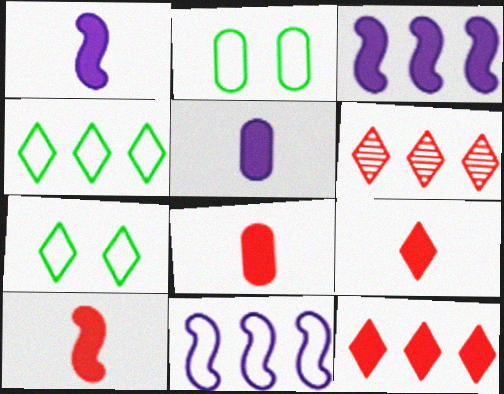[[1, 2, 6], 
[8, 9, 10]]